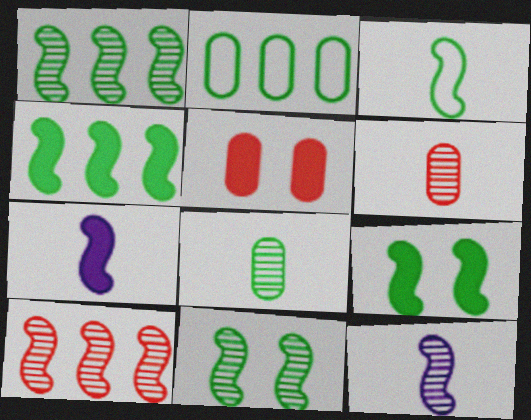[[1, 3, 9], 
[3, 4, 11], 
[10, 11, 12]]